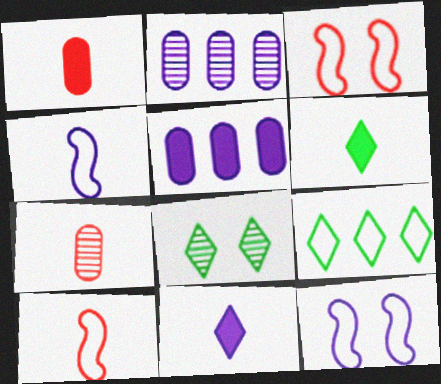[[2, 3, 6], 
[2, 11, 12], 
[4, 6, 7], 
[5, 8, 10], 
[6, 8, 9]]